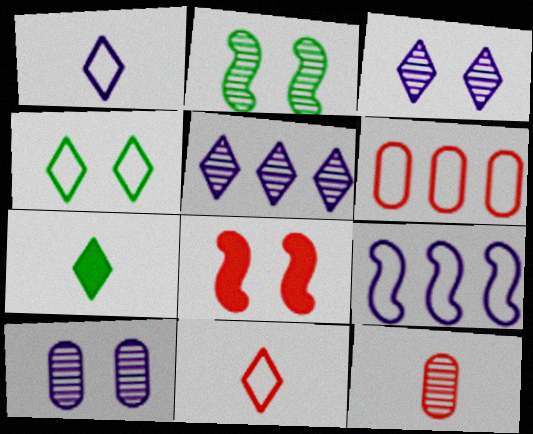[[2, 5, 12], 
[4, 8, 10]]